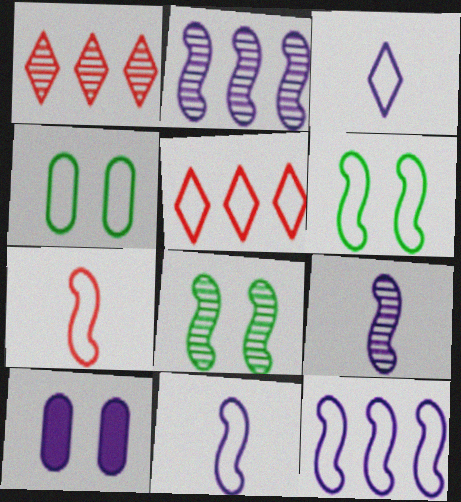[[2, 3, 10], 
[4, 5, 11], 
[6, 7, 12]]